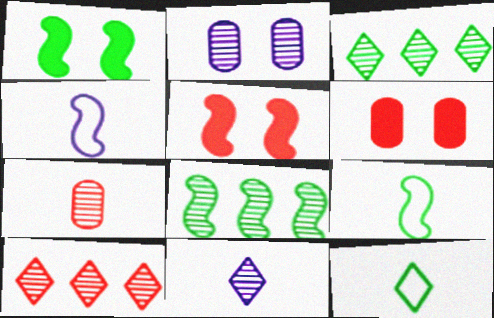[[1, 8, 9], 
[3, 4, 6], 
[4, 5, 8]]